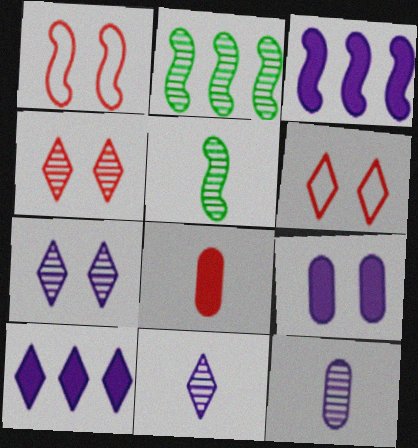[[1, 3, 5], 
[2, 4, 12]]